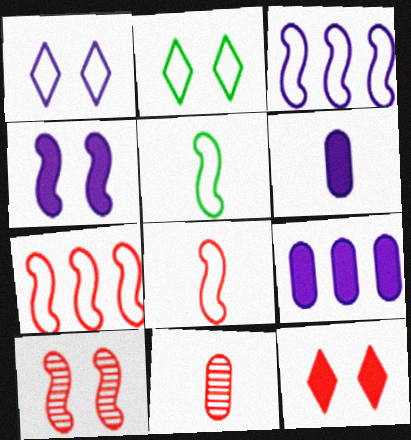[[7, 11, 12]]